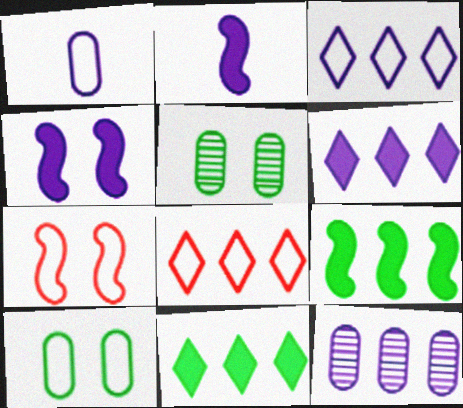[[2, 5, 8], 
[8, 9, 12]]